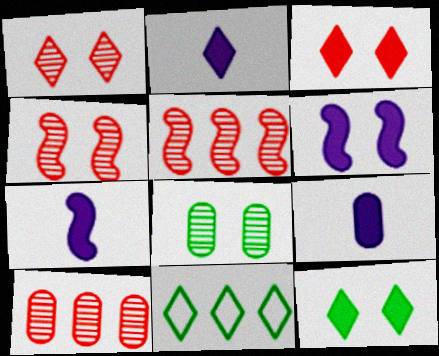[[1, 2, 11], 
[2, 7, 9], 
[4, 9, 11]]